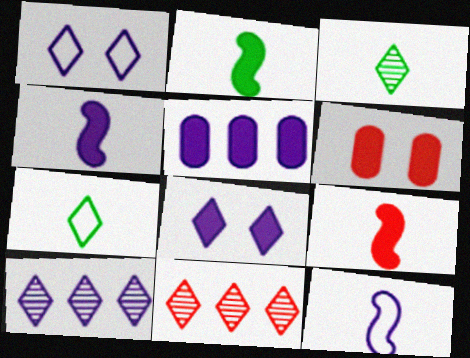[[2, 4, 9], 
[4, 5, 8], 
[7, 8, 11]]